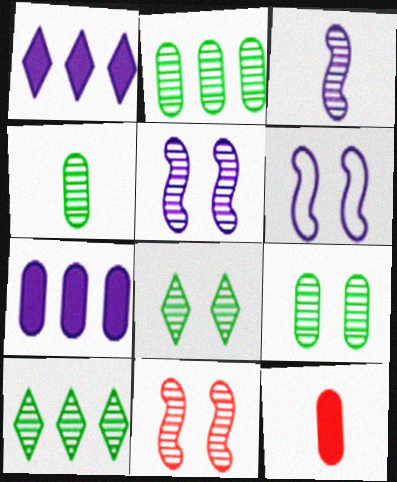[[2, 4, 9], 
[6, 10, 12]]